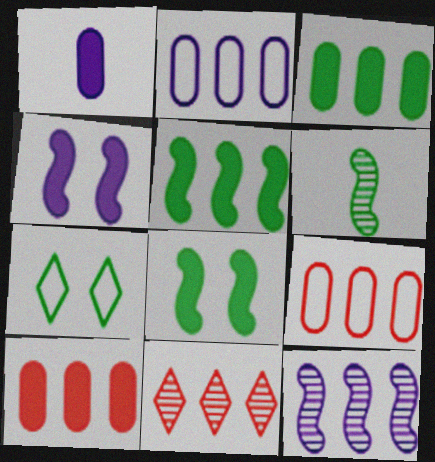[[2, 5, 11], 
[3, 6, 7]]